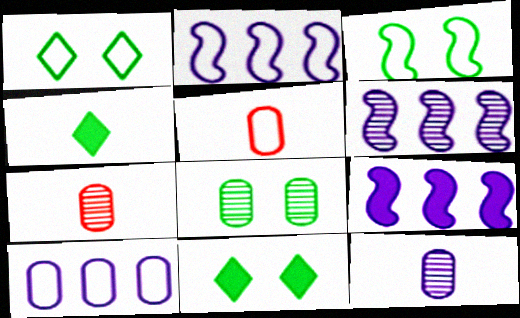[[1, 2, 5], 
[1, 7, 9], 
[2, 6, 9], 
[2, 7, 11], 
[3, 8, 11], 
[5, 6, 11]]